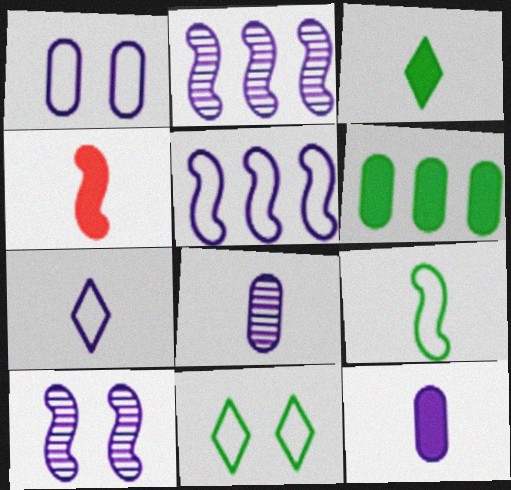[[1, 5, 7], 
[3, 4, 12]]